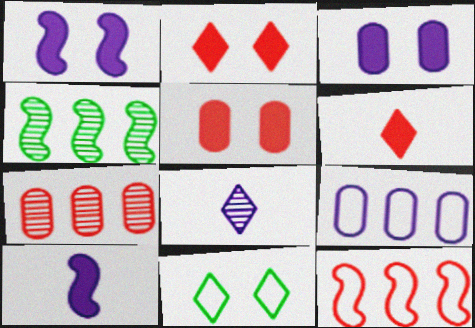[[1, 8, 9], 
[7, 10, 11]]